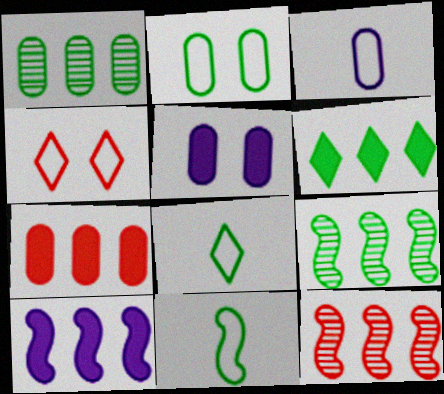[[5, 8, 12], 
[6, 7, 10]]